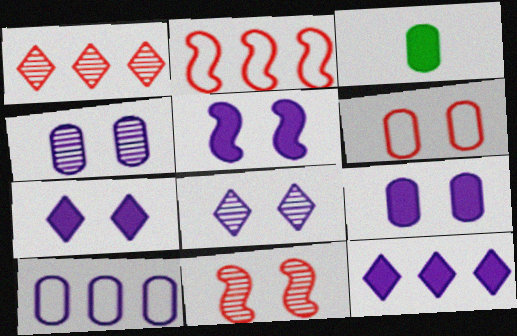[[2, 3, 8], 
[5, 7, 9]]